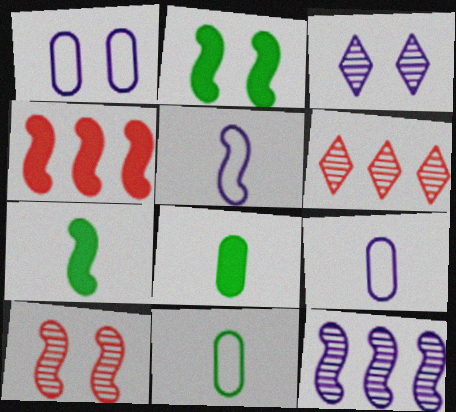[[1, 6, 7], 
[2, 6, 9], 
[3, 4, 11]]